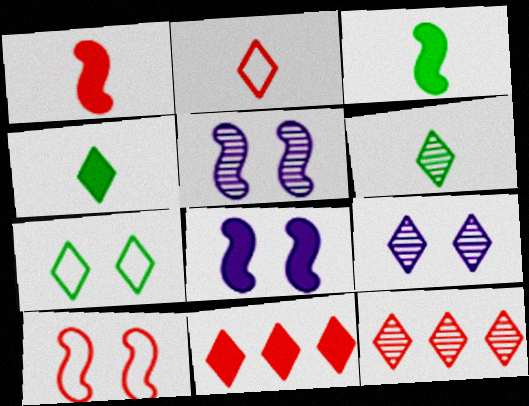[[6, 9, 12]]